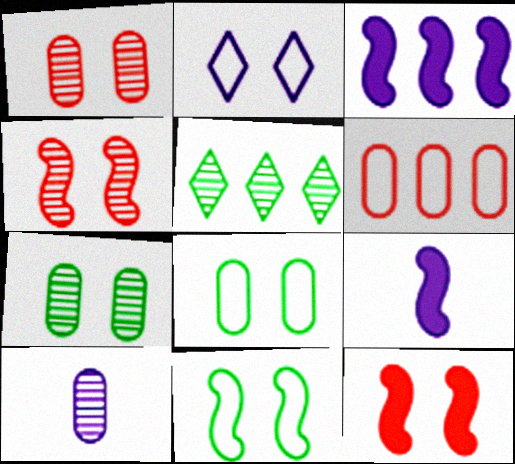[[2, 3, 10], 
[2, 7, 12], 
[3, 5, 6], 
[4, 5, 10]]